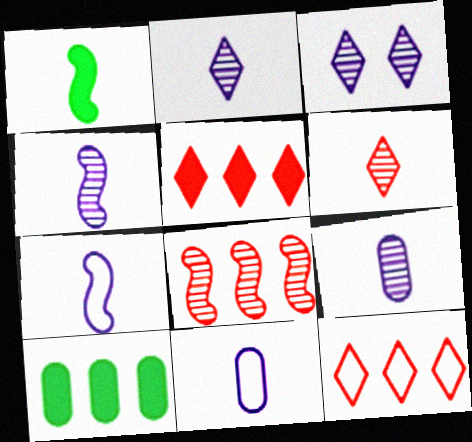[[1, 6, 11], 
[2, 4, 9]]